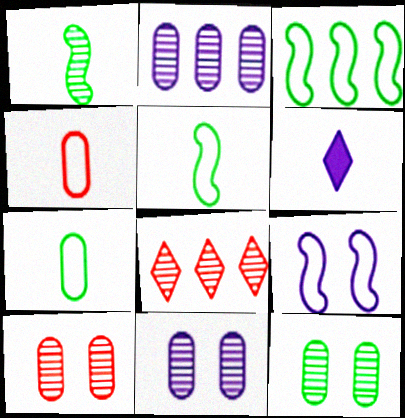[[1, 4, 6], 
[1, 8, 11], 
[2, 6, 9], 
[3, 6, 10], 
[10, 11, 12]]